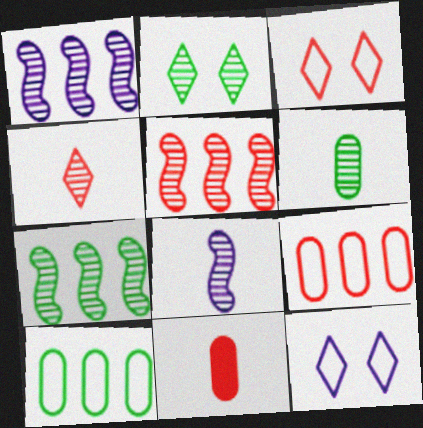[[1, 5, 7], 
[2, 6, 7], 
[3, 5, 11], 
[4, 6, 8], 
[7, 11, 12]]